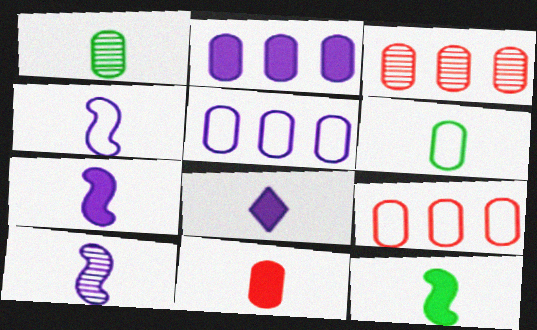[[4, 7, 10], 
[8, 11, 12]]